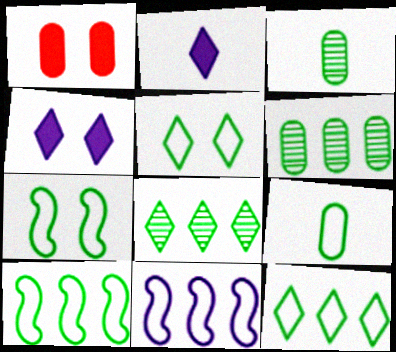[[5, 9, 10], 
[7, 9, 12]]